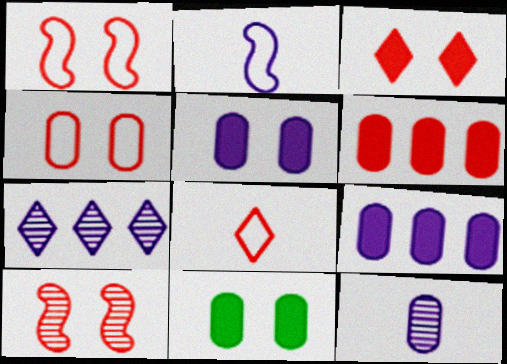[[2, 5, 7], 
[3, 4, 10], 
[6, 8, 10]]